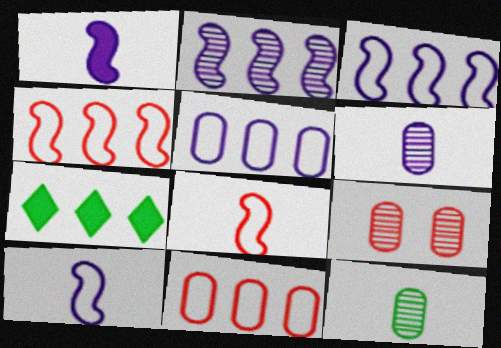[[2, 7, 11], 
[7, 9, 10]]